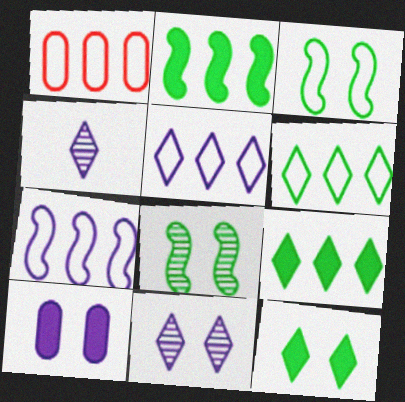[[1, 6, 7], 
[4, 7, 10]]